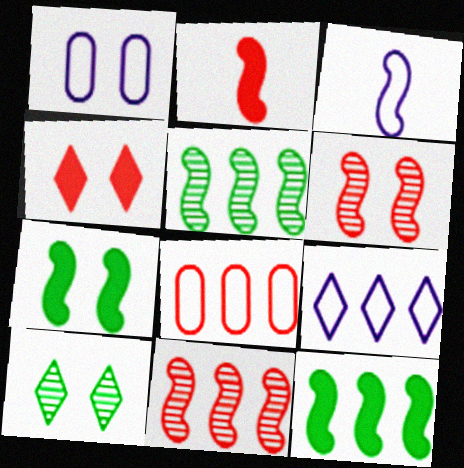[[1, 3, 9], 
[3, 6, 12], 
[3, 7, 11]]